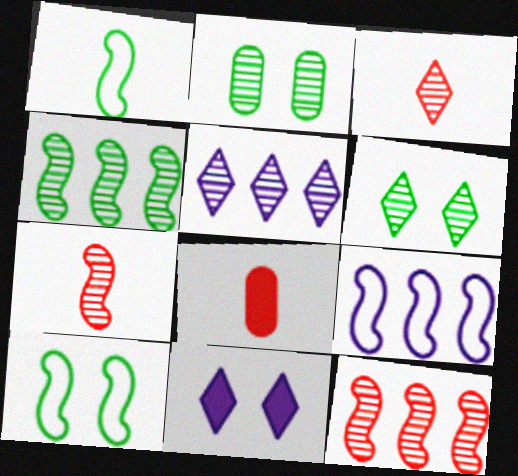[[2, 5, 7], 
[3, 5, 6], 
[5, 8, 10], 
[6, 8, 9]]